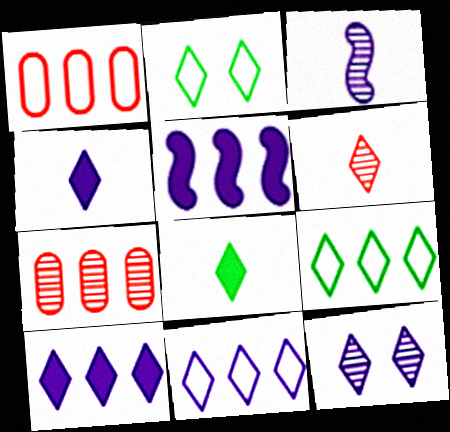[[2, 6, 10], 
[4, 11, 12], 
[5, 7, 9]]